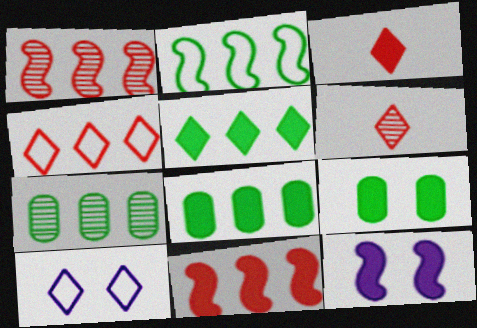[[2, 5, 7], 
[3, 8, 12], 
[5, 6, 10]]